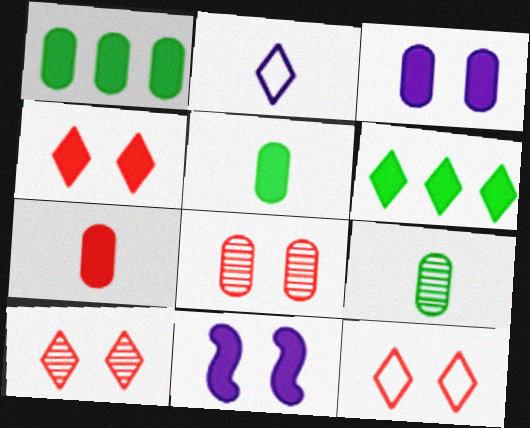[[1, 3, 7], 
[2, 6, 10], 
[4, 10, 12], 
[6, 7, 11]]